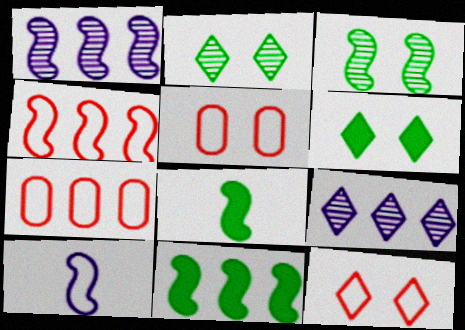[[1, 4, 11], 
[5, 8, 9], 
[7, 9, 11]]